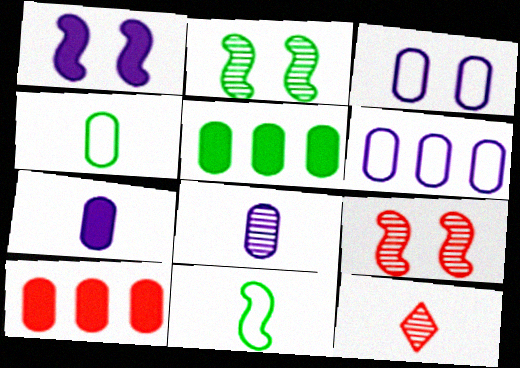[[7, 11, 12]]